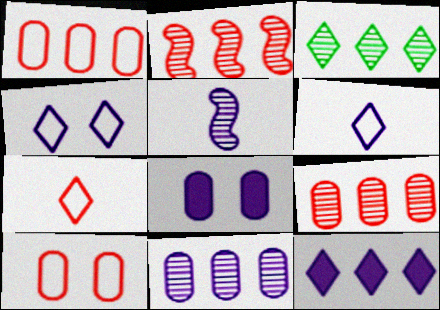[[2, 3, 11]]